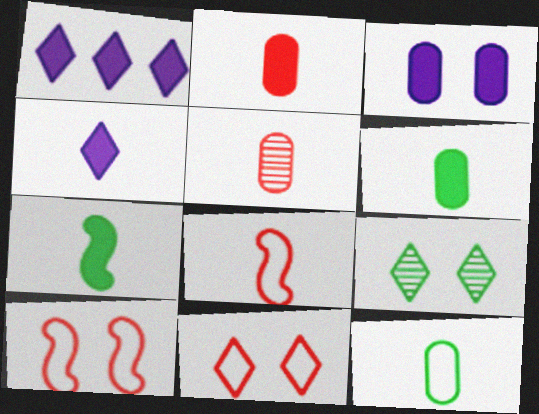[[2, 4, 7], 
[3, 9, 10]]